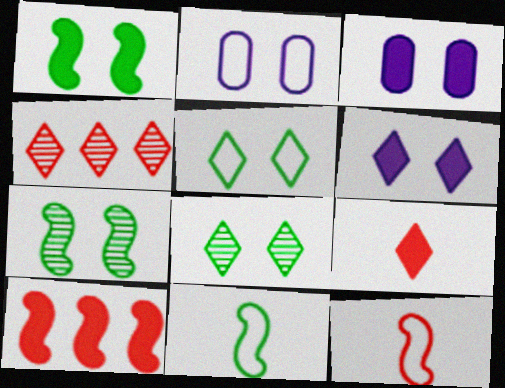[[3, 4, 11]]